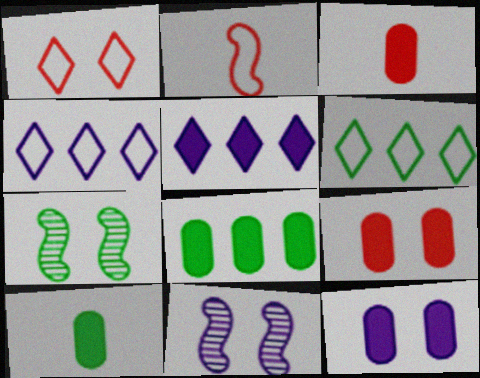[[1, 7, 12], 
[3, 4, 7], 
[3, 6, 11], 
[3, 8, 12], 
[6, 7, 10]]